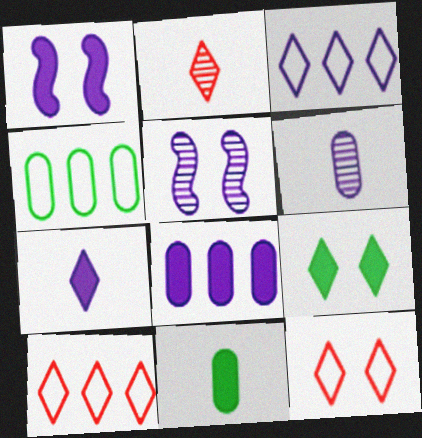[[1, 2, 4], 
[1, 3, 6], 
[1, 7, 8], 
[2, 3, 9], 
[5, 10, 11]]